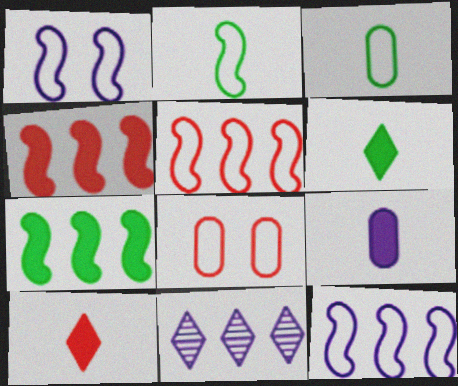[[1, 2, 5], 
[1, 9, 11]]